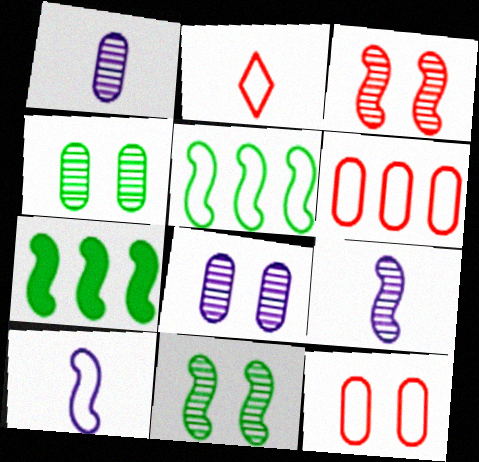[[2, 7, 8], 
[3, 7, 10]]